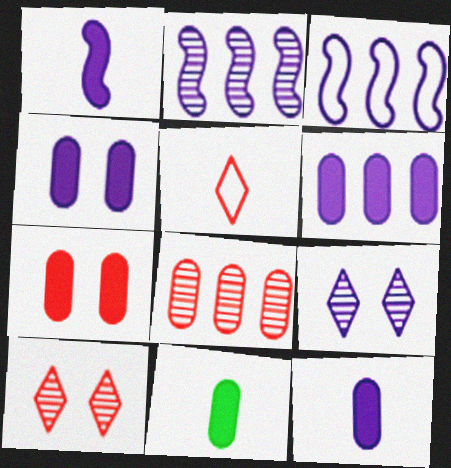[[3, 9, 12], 
[3, 10, 11], 
[4, 6, 12], 
[6, 7, 11]]